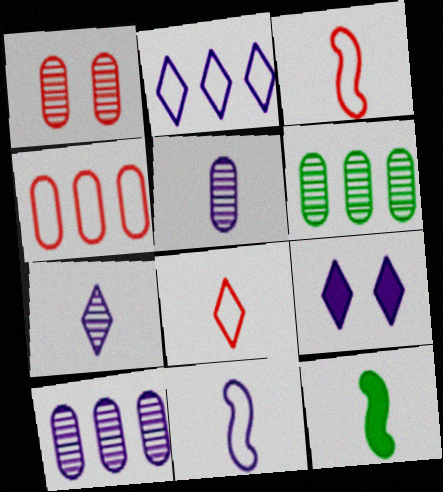[[1, 2, 12], 
[1, 5, 6], 
[2, 7, 9], 
[3, 6, 9], 
[5, 8, 12], 
[9, 10, 11]]